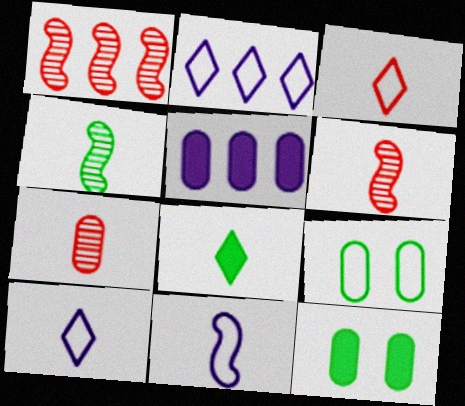[[1, 10, 12], 
[2, 6, 12], 
[5, 7, 9], 
[7, 8, 11]]